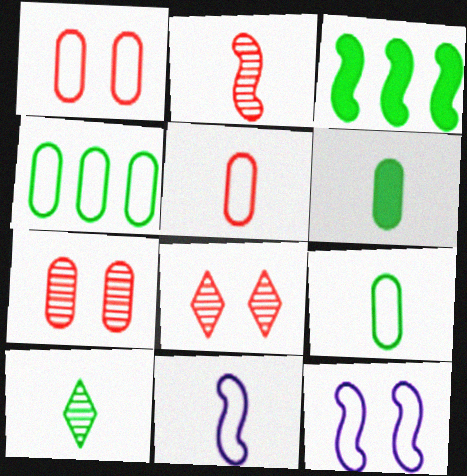[[2, 3, 12]]